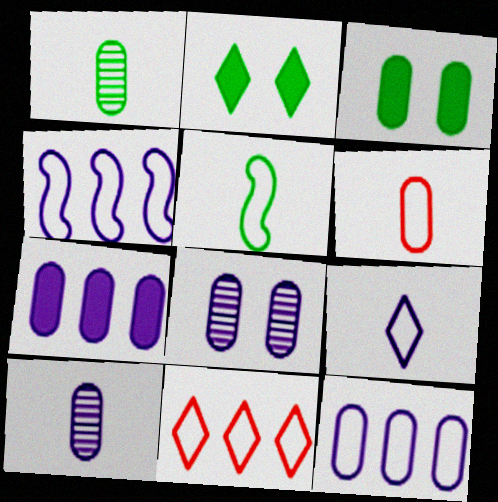[[5, 6, 9]]